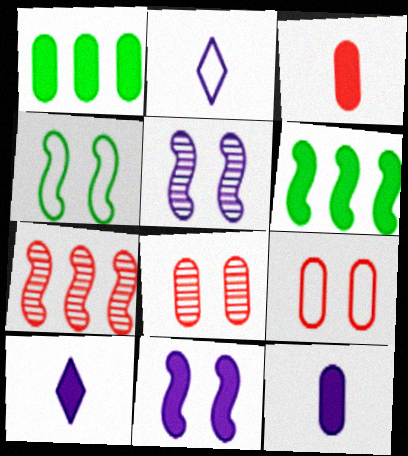[[2, 6, 8]]